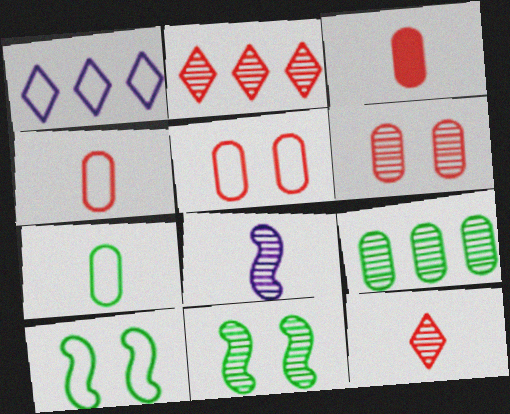[[1, 3, 11], 
[1, 4, 10]]